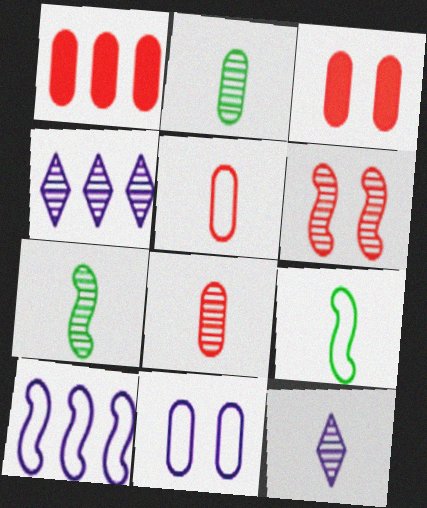[[1, 2, 11], 
[2, 4, 6], 
[3, 4, 9], 
[7, 8, 12]]